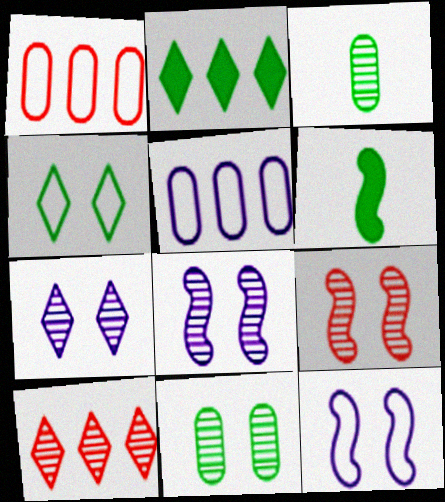[[1, 6, 7], 
[3, 8, 10], 
[7, 9, 11]]